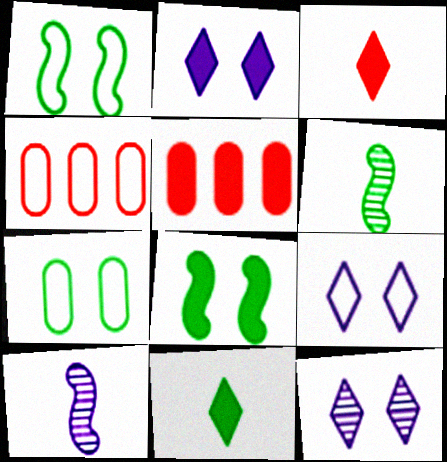[[2, 4, 6], 
[2, 9, 12], 
[5, 6, 9]]